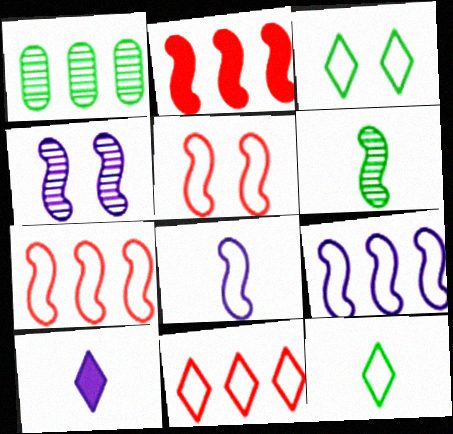[[1, 5, 10]]